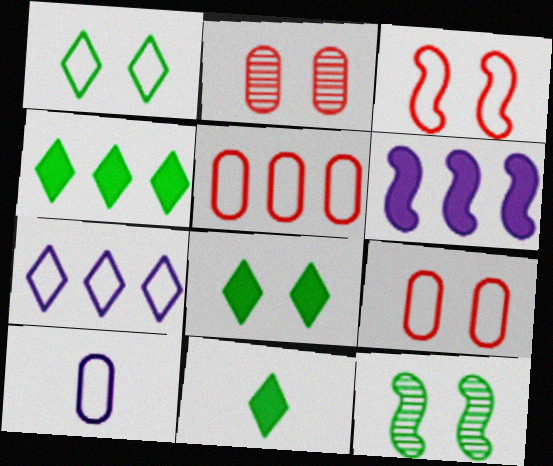[[4, 8, 11]]